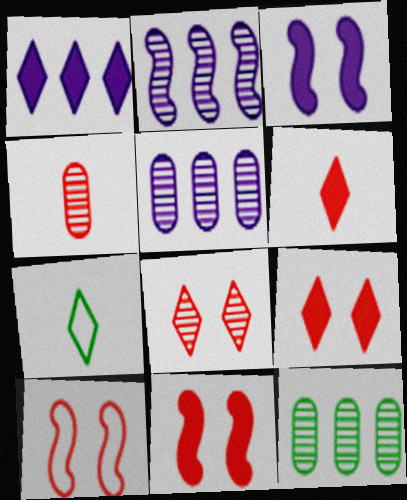[[1, 7, 8], 
[5, 7, 11]]